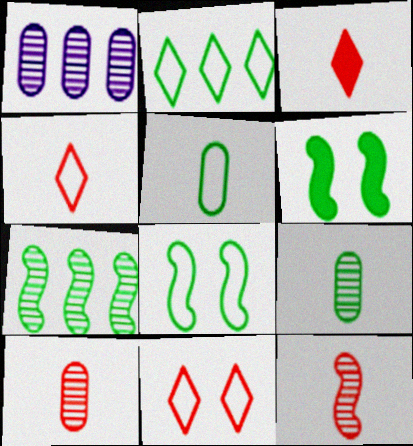[[1, 3, 8], 
[1, 4, 6], 
[2, 5, 8], 
[2, 6, 9]]